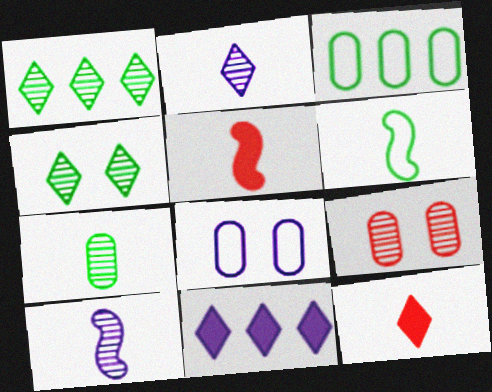[[1, 5, 8], 
[1, 9, 10], 
[5, 6, 10], 
[6, 9, 11], 
[8, 10, 11]]